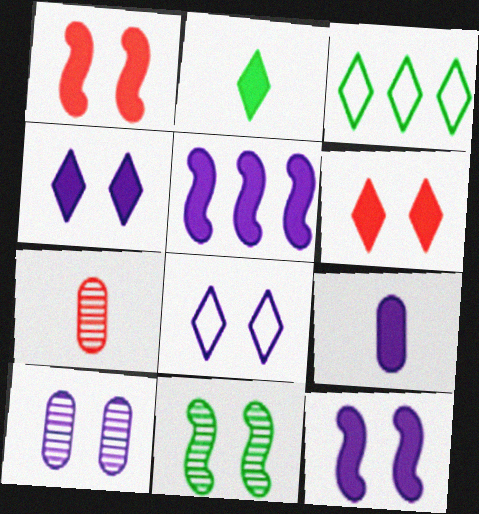[[3, 7, 12], 
[4, 5, 9], 
[8, 10, 12]]